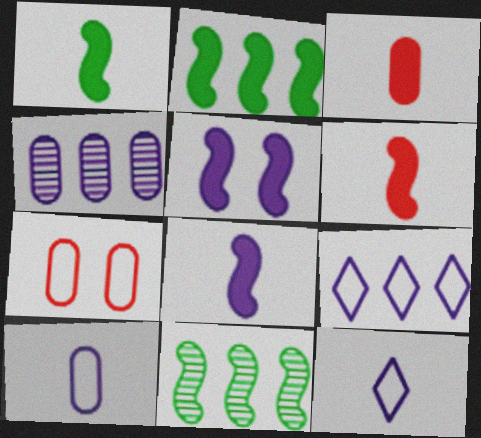[[1, 6, 8], 
[2, 5, 6], 
[4, 5, 12]]